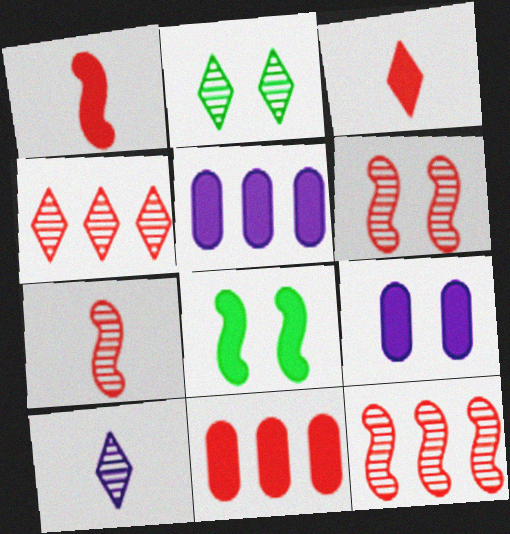[[2, 4, 10], 
[3, 5, 8], 
[6, 7, 12]]